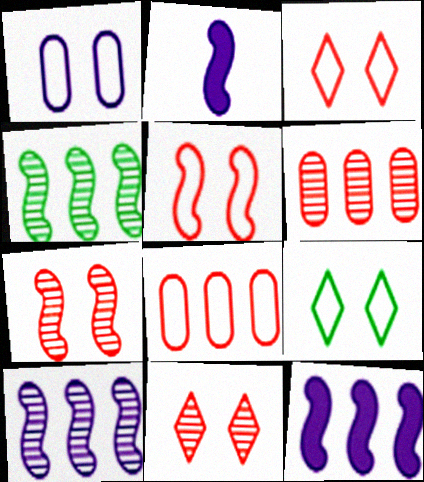[[1, 5, 9], 
[2, 4, 5], 
[2, 6, 9]]